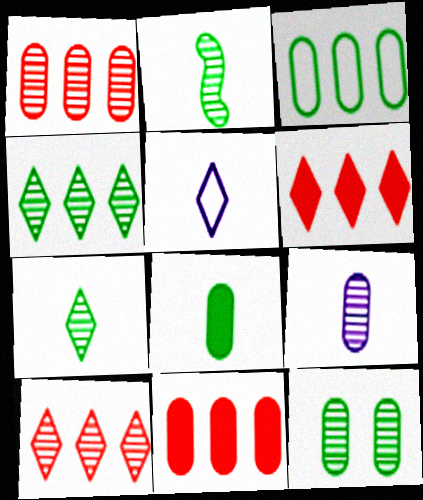[[1, 9, 12], 
[2, 4, 12], 
[3, 8, 12]]